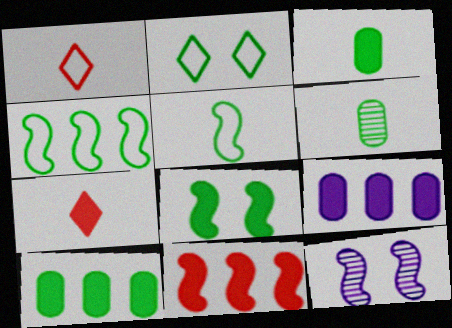[[1, 10, 12], 
[5, 11, 12], 
[7, 8, 9]]